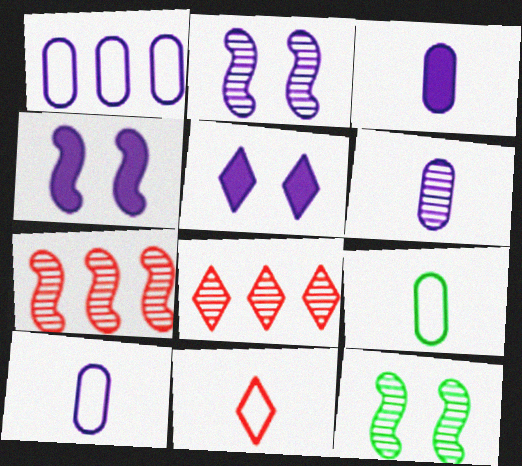[[3, 6, 10], 
[4, 8, 9], 
[5, 7, 9], 
[6, 8, 12]]